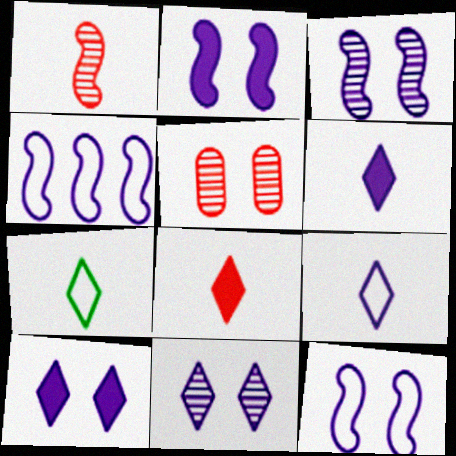[[2, 3, 12]]